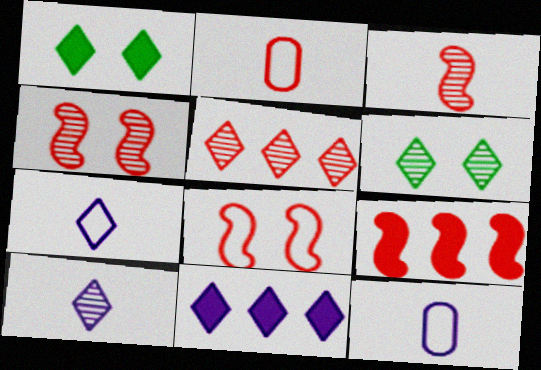[[1, 5, 7], 
[3, 8, 9], 
[5, 6, 10], 
[6, 9, 12]]